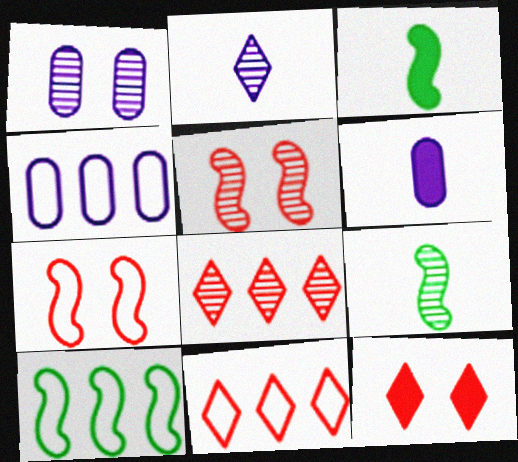[[1, 3, 11], 
[1, 4, 6], 
[1, 8, 9], 
[4, 9, 12], 
[4, 10, 11]]